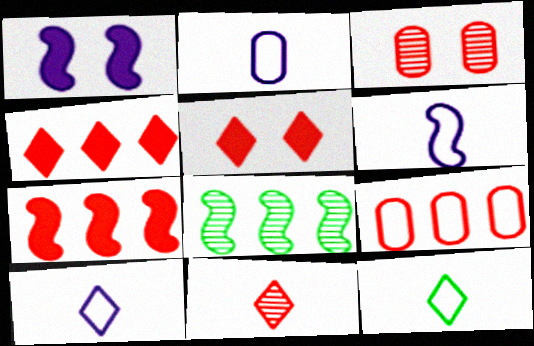[[2, 5, 8], 
[2, 6, 10]]